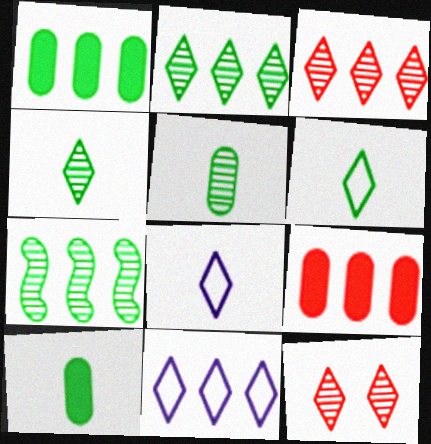[[7, 9, 11]]